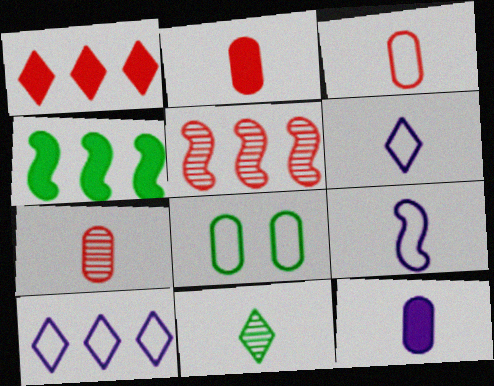[[2, 3, 7], 
[2, 9, 11], 
[4, 8, 11]]